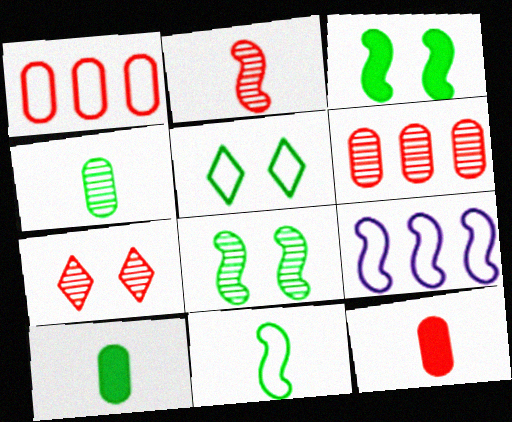[[2, 3, 9], 
[2, 6, 7], 
[7, 9, 10]]